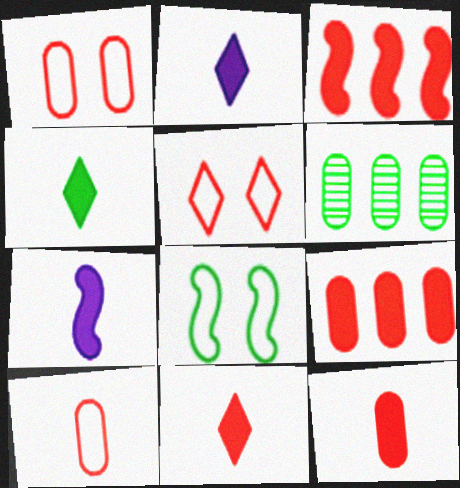[[2, 4, 11], 
[4, 6, 8], 
[4, 7, 12], 
[5, 6, 7]]